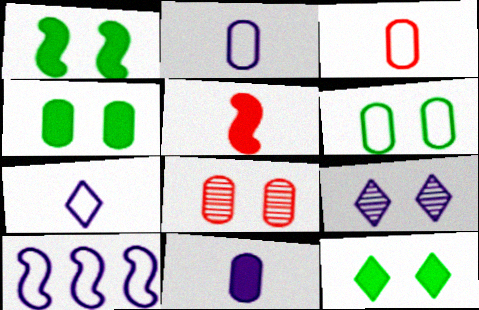[[1, 4, 12], 
[9, 10, 11]]